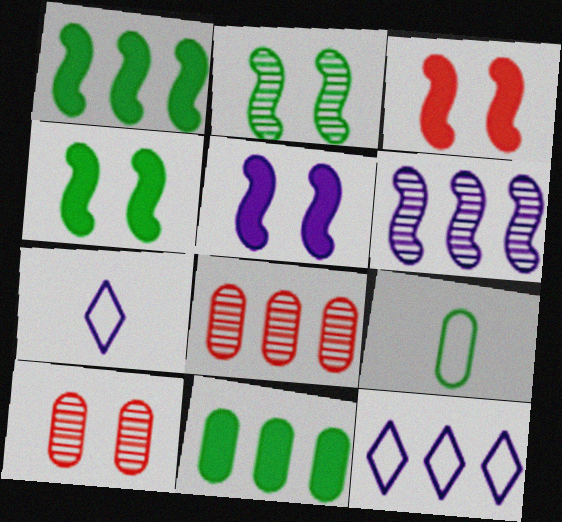[[1, 7, 10], 
[1, 8, 12], 
[3, 4, 5], 
[4, 7, 8]]